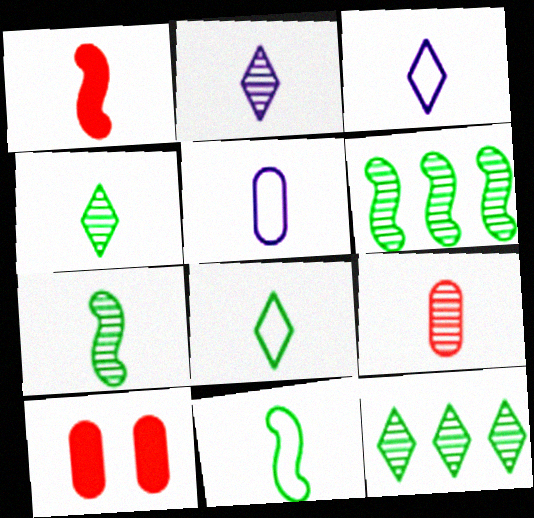[[1, 4, 5], 
[2, 7, 9], 
[3, 6, 10]]